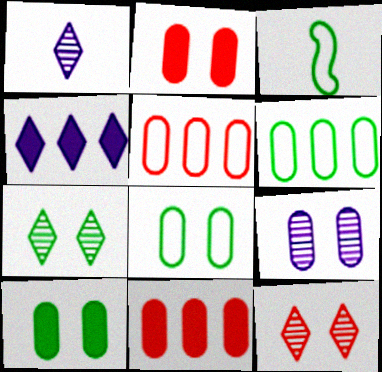[[2, 8, 9]]